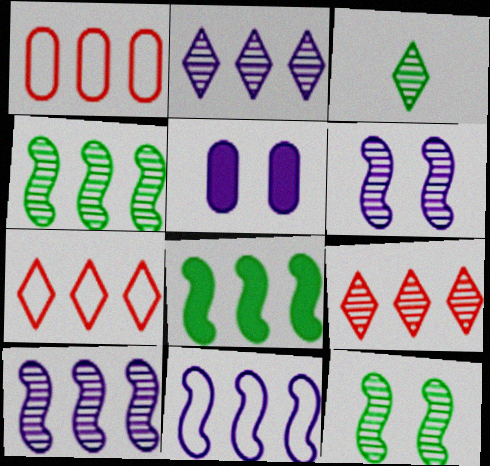[[1, 2, 8]]